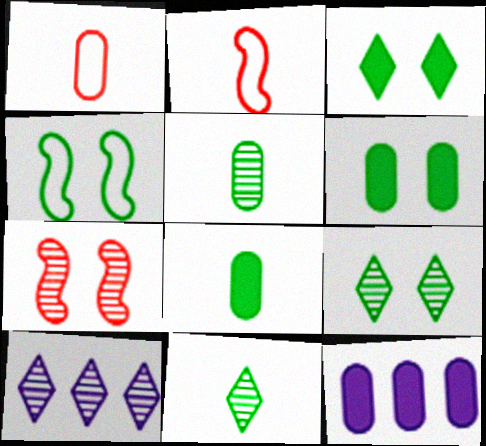[[2, 6, 10], 
[2, 9, 12], 
[4, 6, 9], 
[5, 7, 10]]